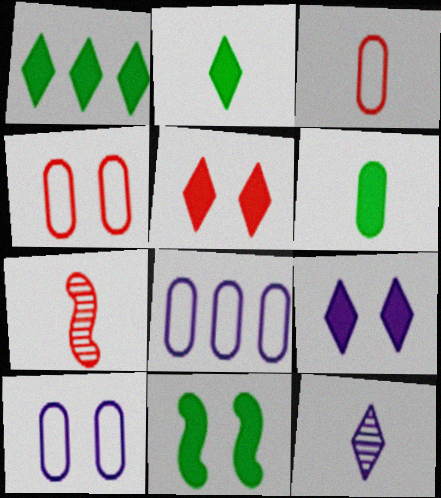[[1, 6, 11], 
[1, 7, 10]]